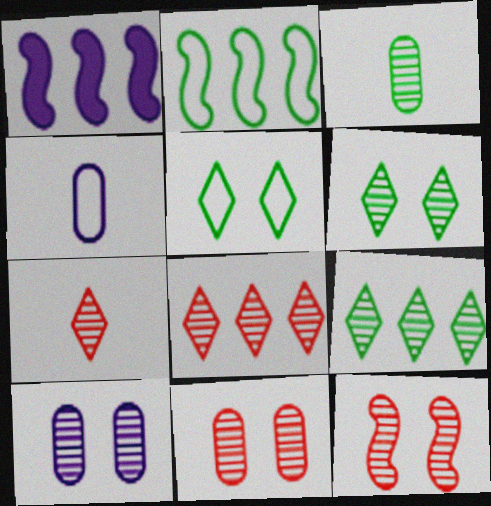[[6, 10, 12]]